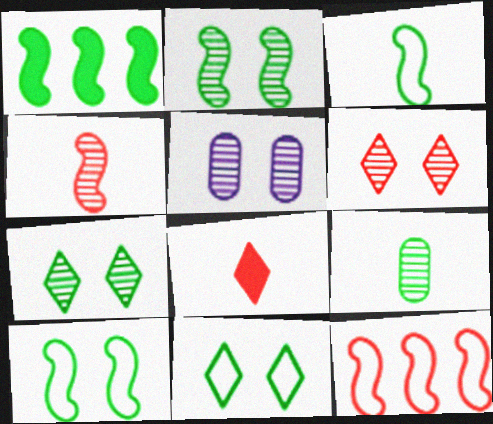[[1, 2, 3], 
[1, 9, 11], 
[2, 5, 6]]